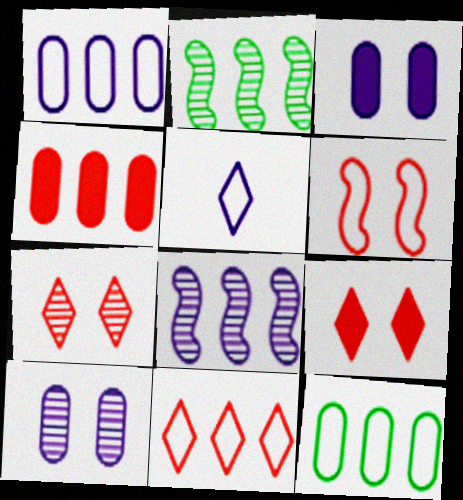[[3, 5, 8], 
[5, 6, 12]]